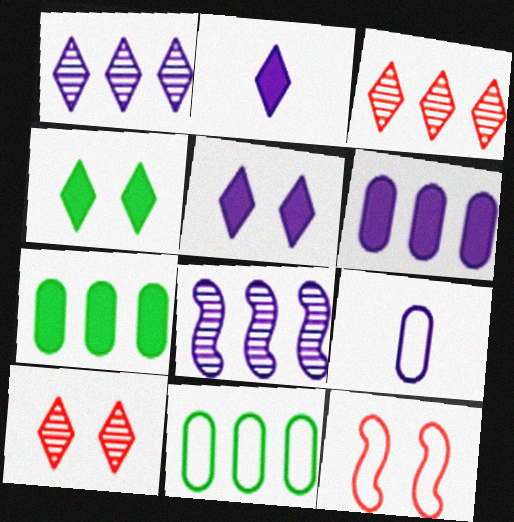[[5, 8, 9]]